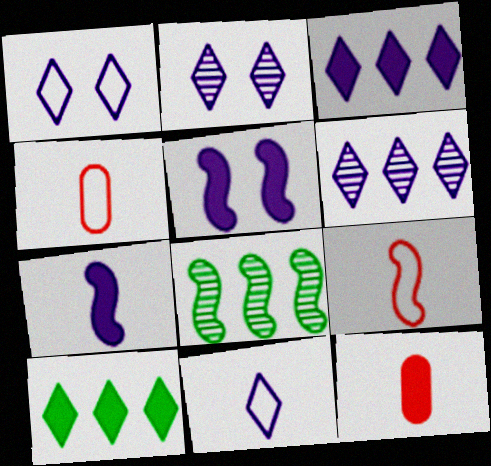[[1, 8, 12], 
[2, 3, 11], 
[5, 8, 9], 
[5, 10, 12]]